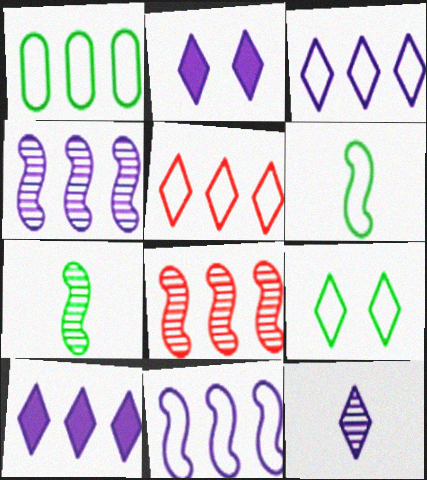[[1, 5, 11], 
[1, 6, 9], 
[1, 8, 10], 
[2, 3, 12]]